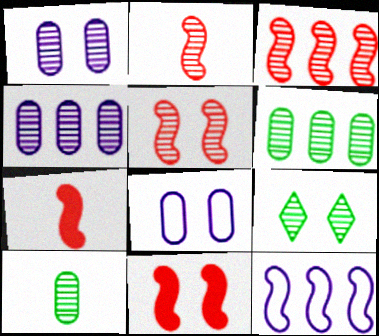[[1, 5, 9], 
[2, 3, 5], 
[2, 4, 9], 
[8, 9, 11]]